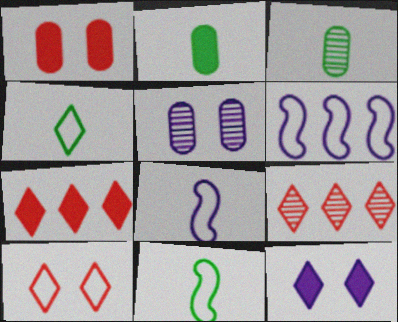[[4, 9, 12], 
[5, 7, 11]]